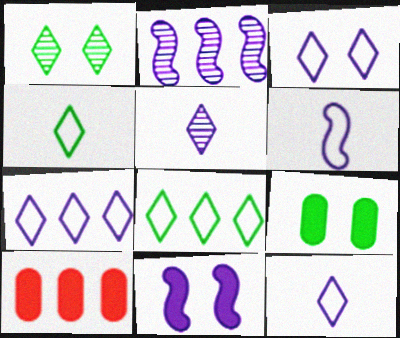[[1, 6, 10], 
[2, 6, 11], 
[2, 8, 10], 
[3, 7, 12]]